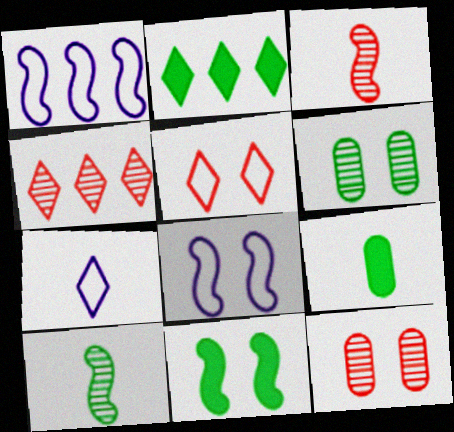[[1, 3, 11], 
[2, 9, 11], 
[3, 4, 12], 
[3, 7, 9], 
[4, 8, 9]]